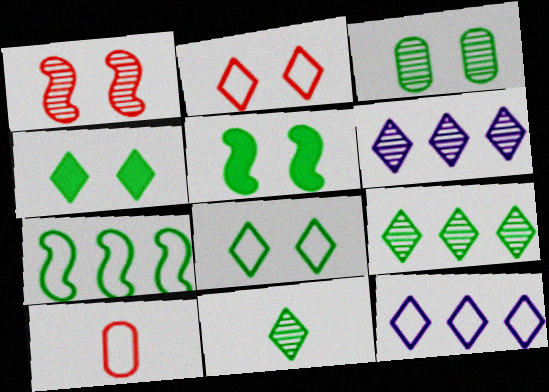[[3, 5, 8], 
[5, 6, 10]]